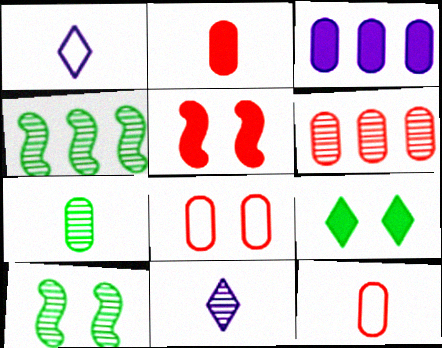[[2, 6, 8], 
[3, 7, 8], 
[6, 10, 11]]